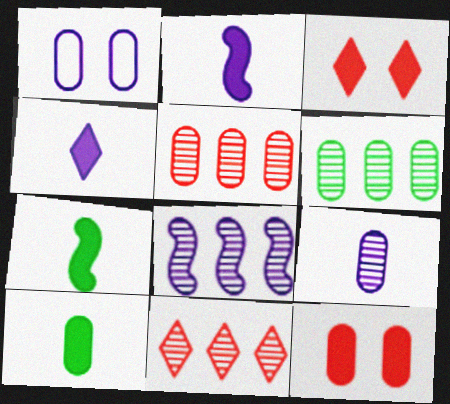[[1, 4, 8], 
[1, 5, 10], 
[1, 7, 11], 
[6, 8, 11]]